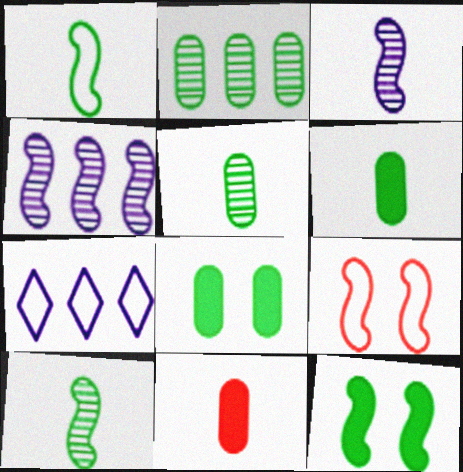[]